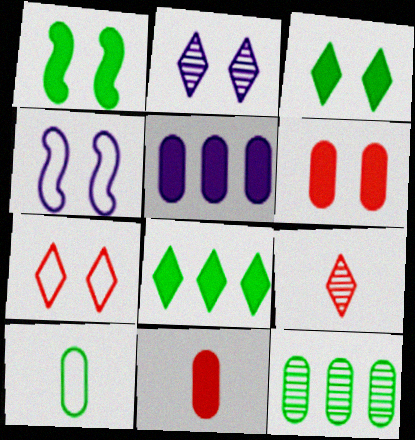[[2, 3, 7]]